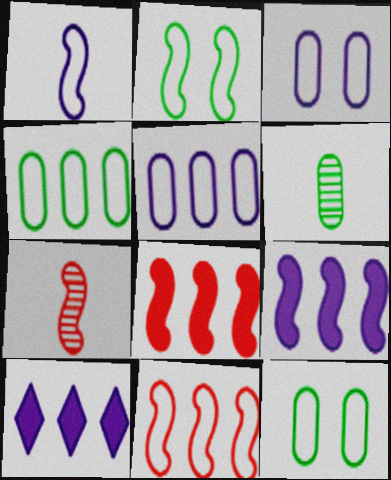[[1, 2, 11], 
[2, 7, 9], 
[7, 10, 12]]